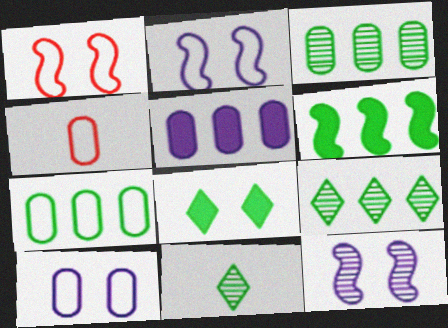[[1, 5, 11], 
[4, 7, 10], 
[6, 7, 9]]